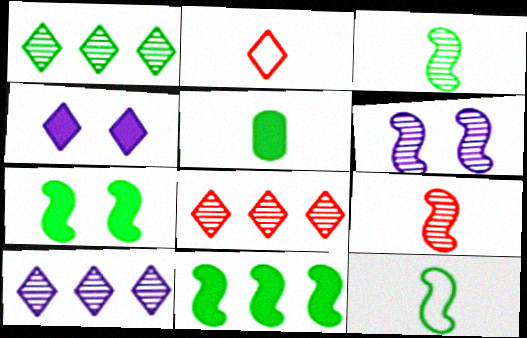[[1, 2, 4], 
[1, 8, 10]]